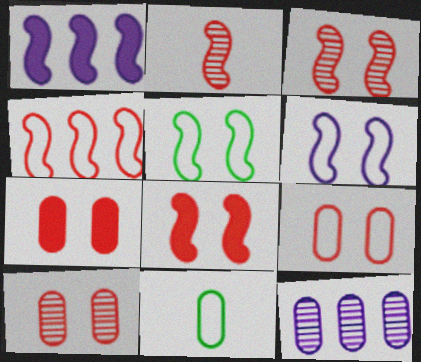[[1, 2, 5], 
[2, 4, 8], 
[7, 9, 10], 
[7, 11, 12]]